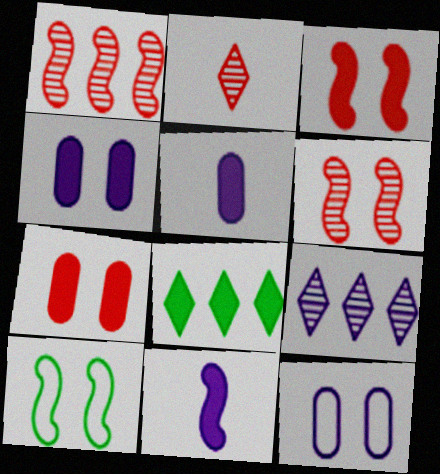[[1, 10, 11], 
[3, 5, 8], 
[7, 8, 11], 
[9, 11, 12]]